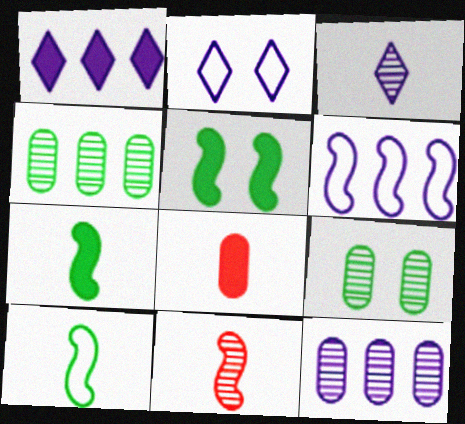[[1, 2, 3], 
[1, 5, 8], 
[1, 6, 12], 
[3, 8, 10], 
[5, 6, 11]]